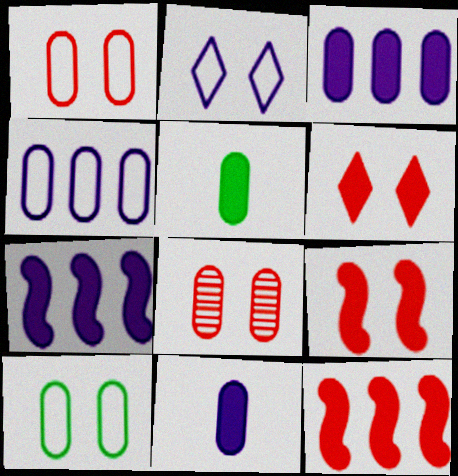[[4, 5, 8], 
[5, 6, 7]]